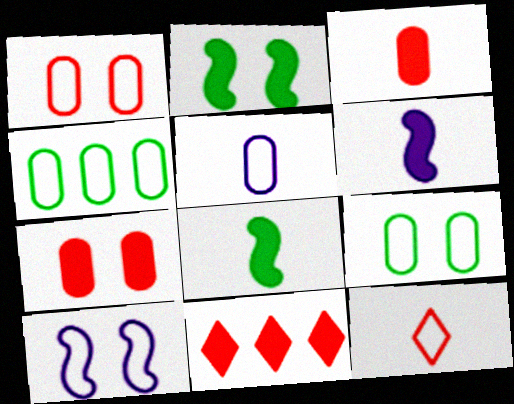[[1, 4, 5], 
[4, 10, 12]]